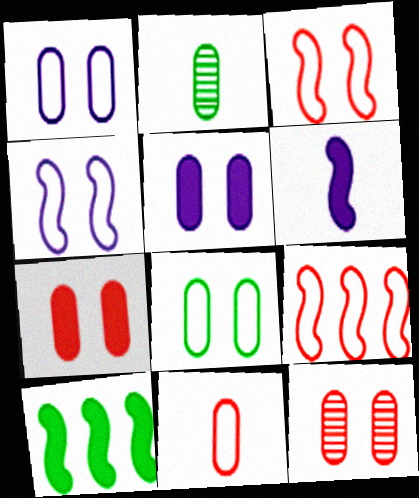[[5, 8, 12]]